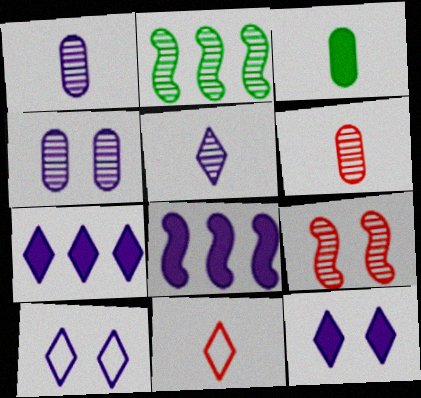[[1, 8, 10], 
[5, 7, 10]]